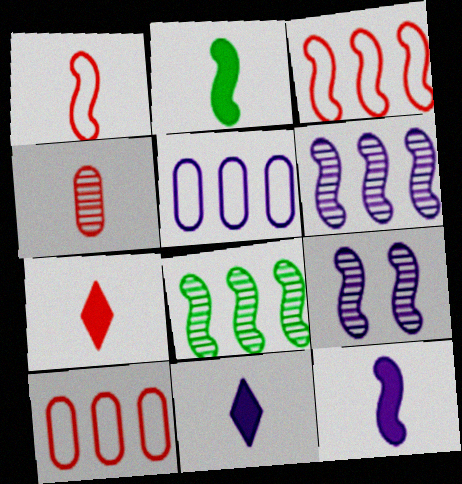[[1, 4, 7], 
[2, 3, 9], 
[5, 9, 11]]